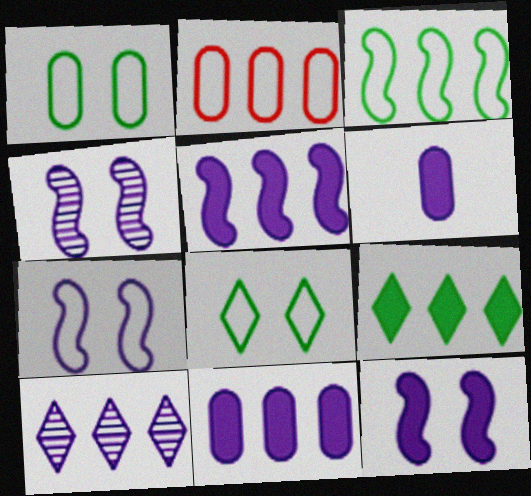[[4, 7, 12], 
[6, 7, 10]]